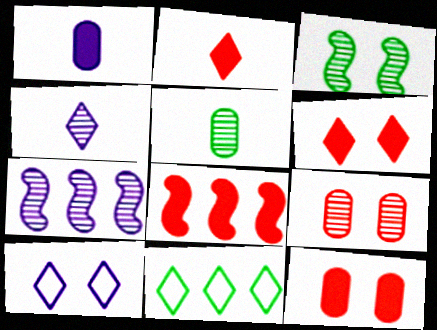[[1, 7, 10], 
[2, 8, 12], 
[3, 10, 12], 
[4, 6, 11], 
[5, 8, 10]]